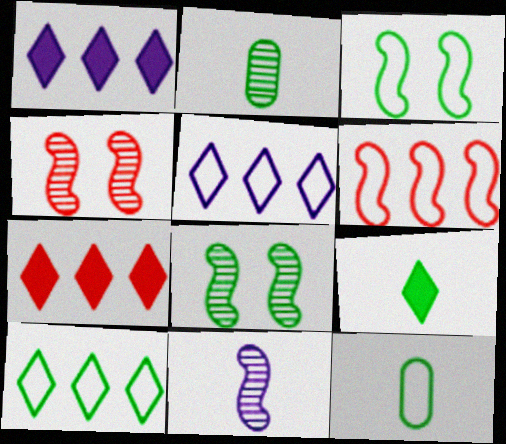[[1, 4, 12], 
[3, 10, 12]]